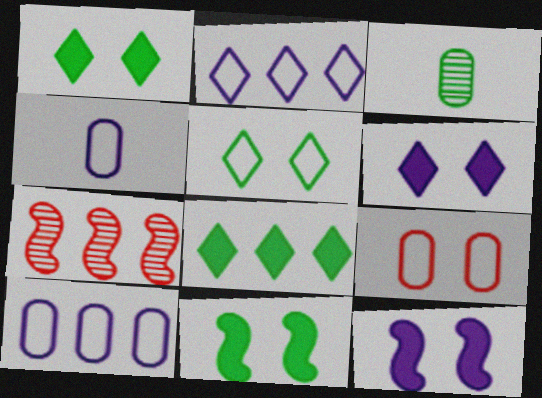[[1, 4, 7], 
[7, 8, 10]]